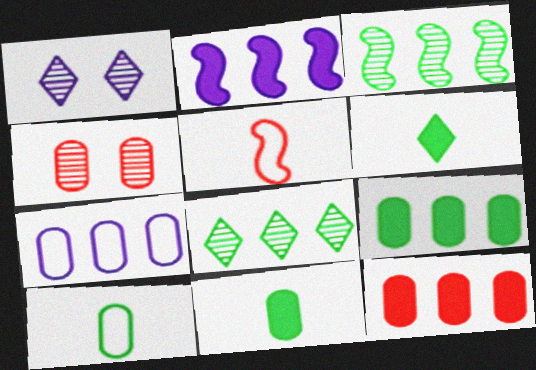[[1, 5, 9], 
[4, 7, 11]]